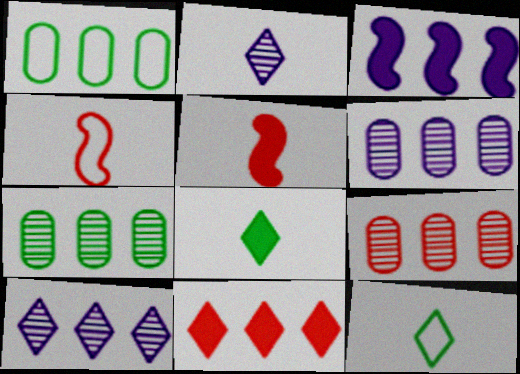[[6, 7, 9]]